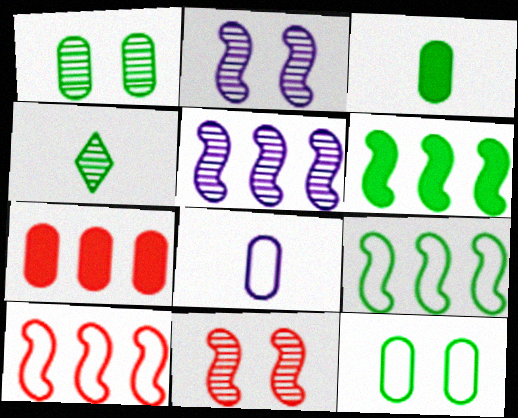[[1, 7, 8], 
[4, 6, 12], 
[5, 6, 10]]